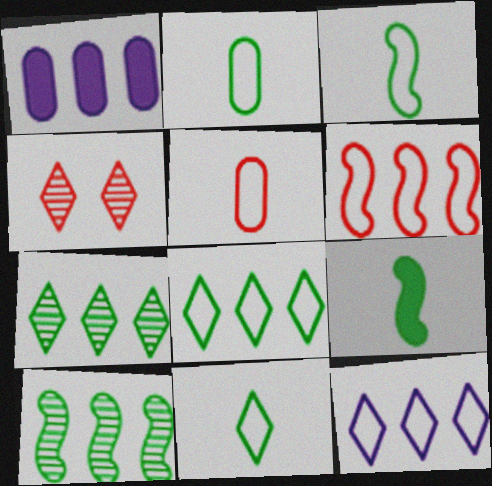[[1, 3, 4], 
[1, 6, 7], 
[2, 3, 11]]